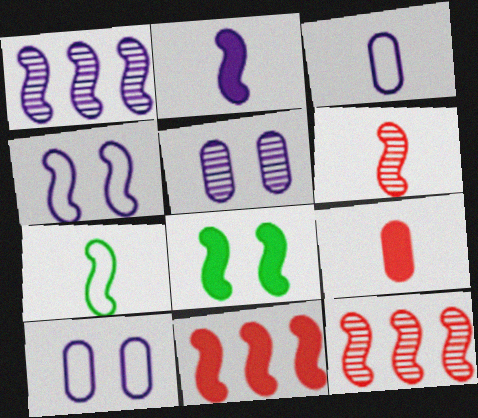[[1, 2, 4], 
[2, 6, 7], 
[2, 8, 11]]